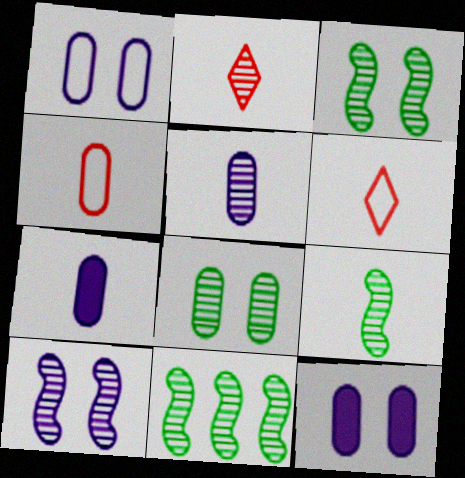[[2, 5, 9], 
[3, 9, 11], 
[6, 7, 9], 
[6, 11, 12]]